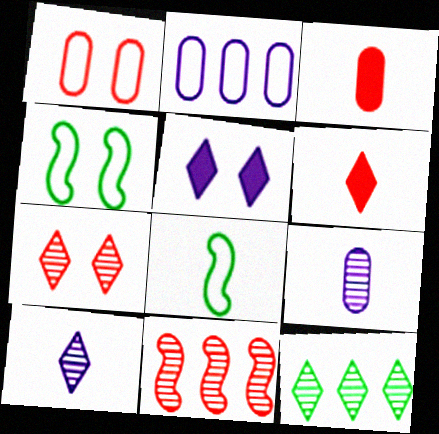[[1, 6, 11], 
[3, 8, 10], 
[6, 8, 9], 
[7, 10, 12]]